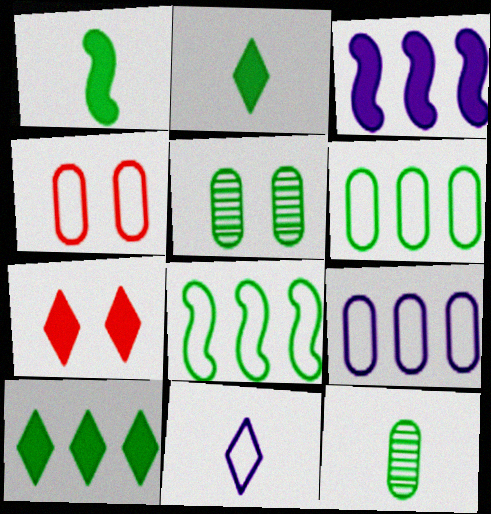[[2, 5, 8], 
[4, 8, 11]]